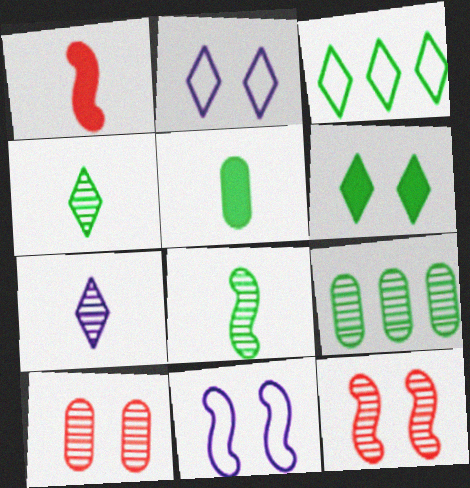[[1, 2, 9], 
[3, 4, 6], 
[6, 10, 11], 
[7, 9, 12]]